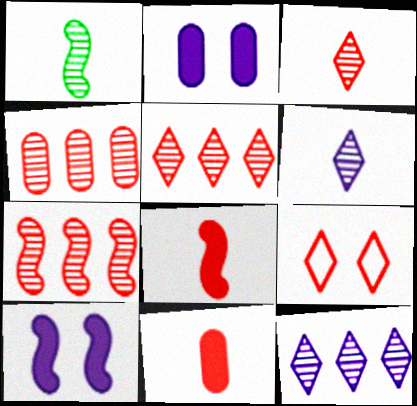[[4, 5, 7], 
[4, 8, 9], 
[7, 9, 11]]